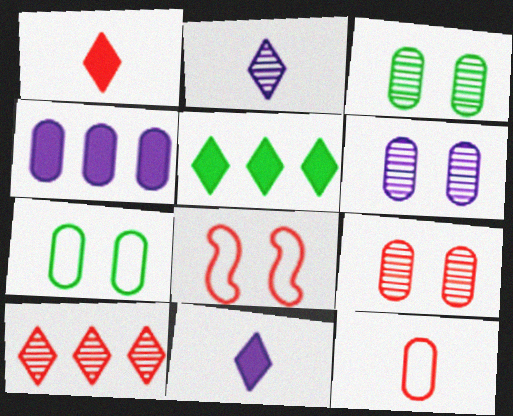[[3, 4, 12], 
[3, 6, 9]]